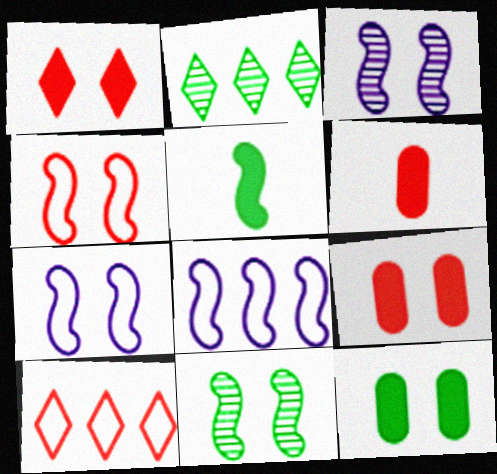[[2, 6, 7]]